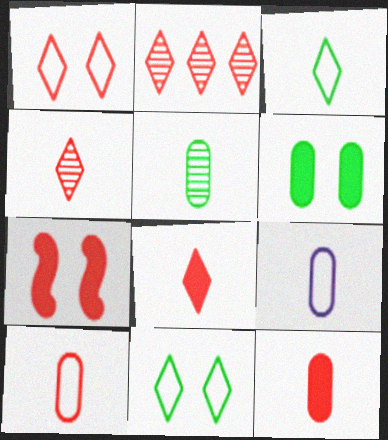[[1, 2, 8], 
[2, 7, 10], 
[5, 9, 12]]